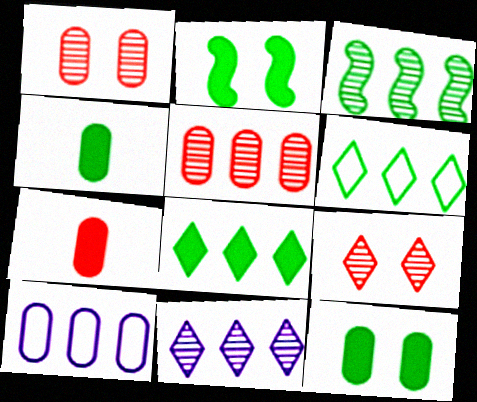[[1, 4, 10], 
[2, 4, 8], 
[3, 5, 11]]